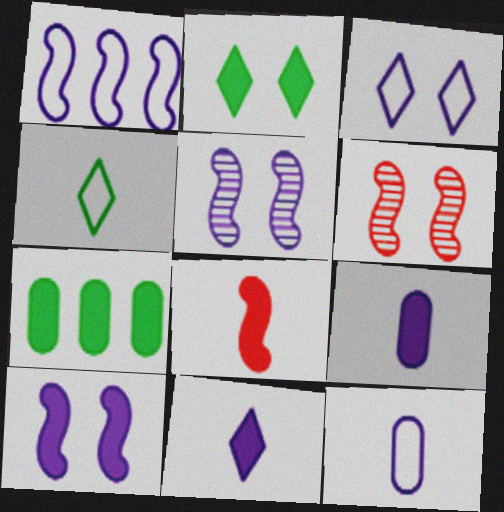[[1, 3, 12]]